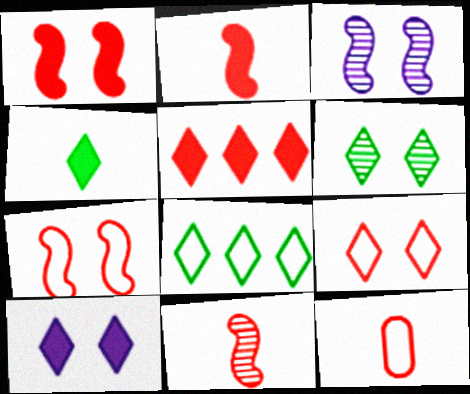[[4, 5, 10], 
[4, 6, 8], 
[6, 9, 10]]